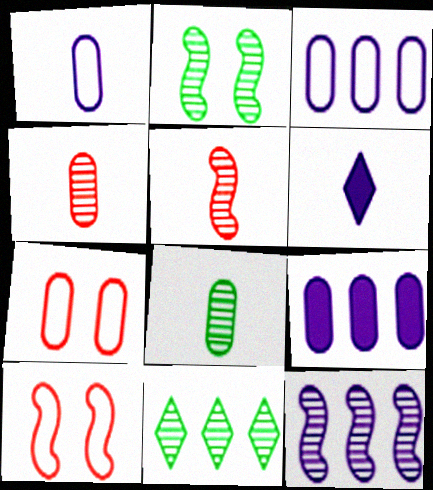[[2, 5, 12], 
[2, 8, 11], 
[7, 8, 9]]